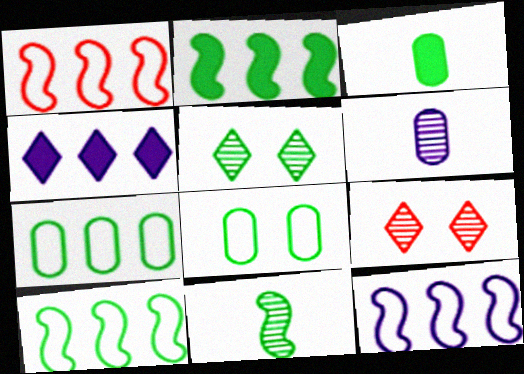[[1, 10, 12], 
[3, 5, 10], 
[3, 9, 12]]